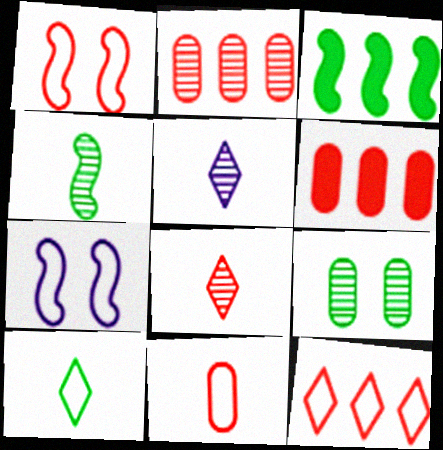[[1, 6, 8], 
[1, 11, 12], 
[3, 9, 10]]